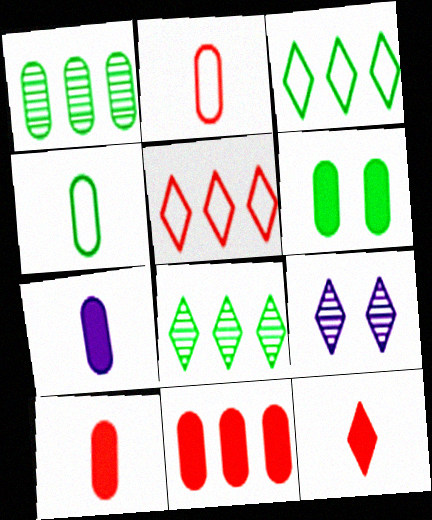[[1, 4, 6], 
[3, 9, 12], 
[6, 7, 11]]